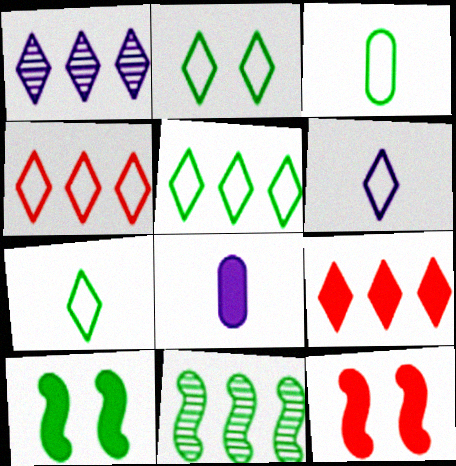[[1, 3, 12], 
[1, 5, 9], 
[2, 4, 6], 
[2, 5, 7], 
[8, 9, 10]]